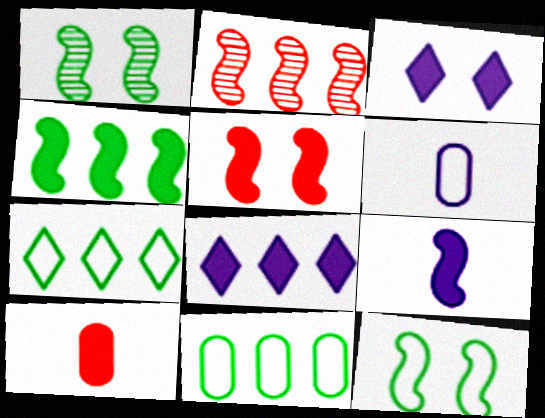[[2, 8, 11], 
[2, 9, 12], 
[3, 4, 10], 
[4, 5, 9]]